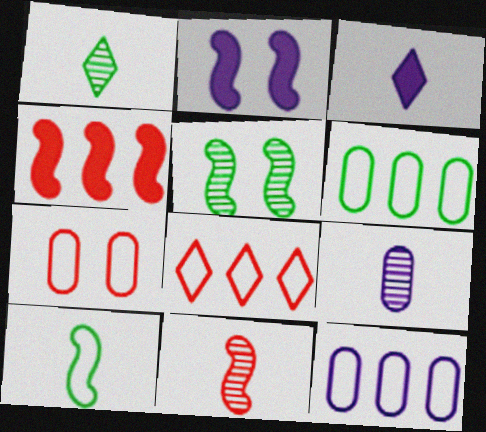[[1, 9, 11]]